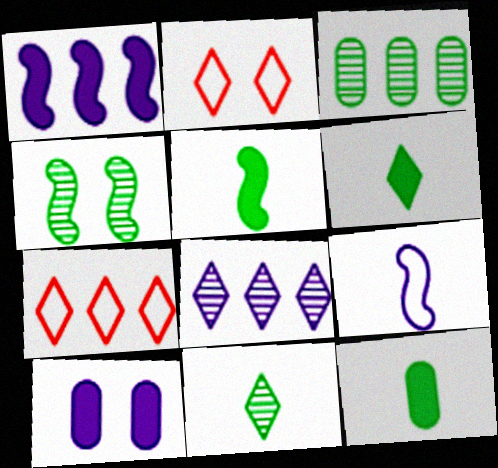[[1, 3, 7], 
[2, 4, 10], 
[2, 6, 8], 
[3, 4, 11], 
[5, 6, 12], 
[8, 9, 10]]